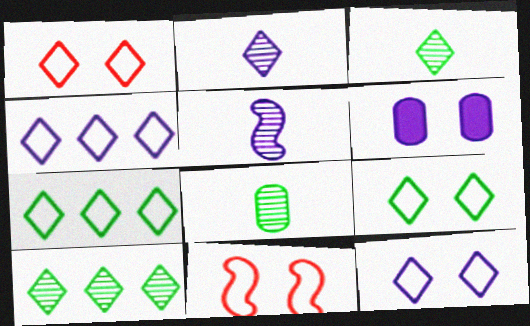[[1, 9, 12], 
[4, 5, 6]]